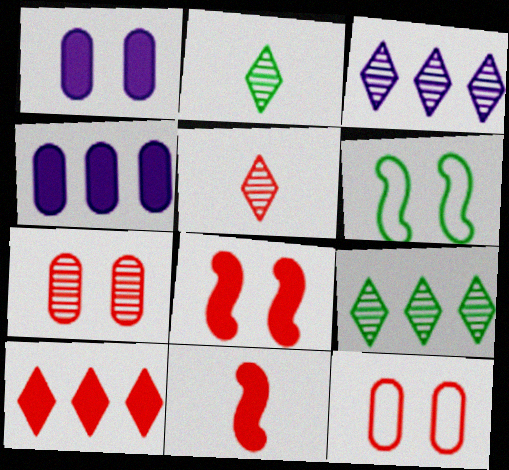[[4, 5, 6]]